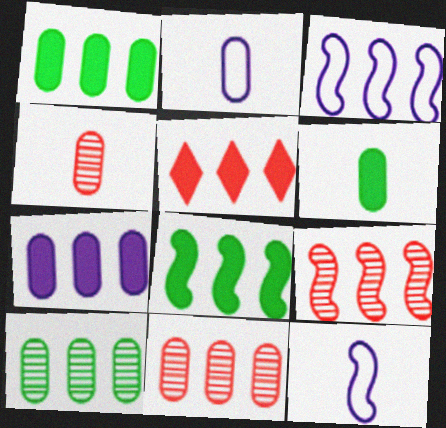[[2, 4, 6], 
[3, 5, 10], 
[3, 8, 9], 
[5, 7, 8]]